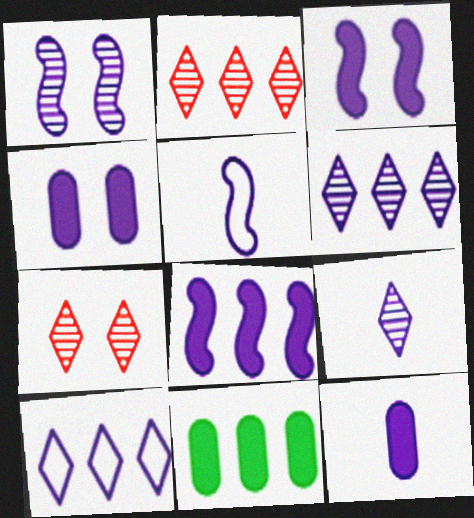[[1, 5, 8], 
[1, 10, 12], 
[4, 5, 6], 
[5, 7, 11], 
[5, 9, 12]]